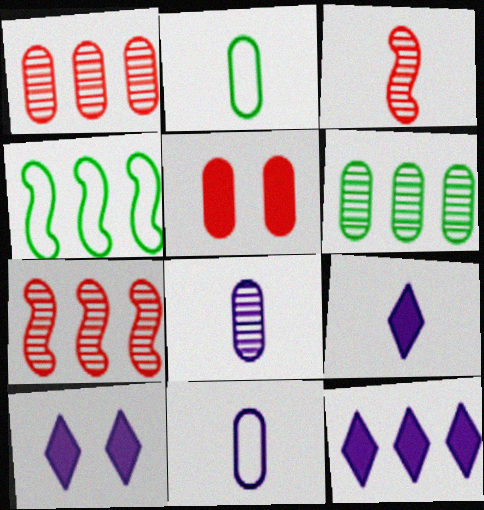[[1, 4, 12], 
[2, 3, 9], 
[2, 7, 10], 
[5, 6, 11], 
[9, 10, 12]]